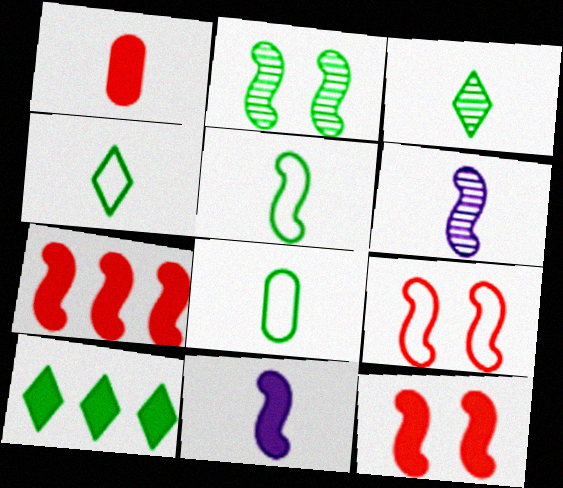[[1, 4, 6], 
[2, 8, 10], 
[4, 5, 8]]